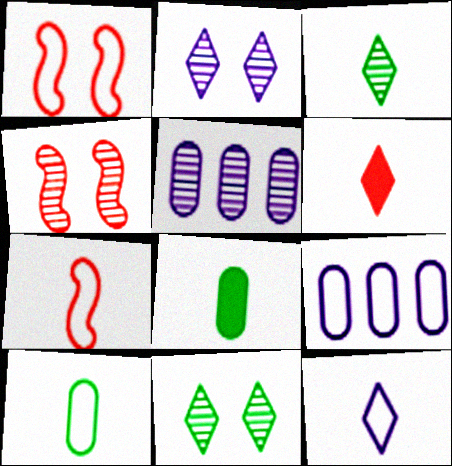[[3, 4, 5], 
[3, 6, 12], 
[7, 10, 12]]